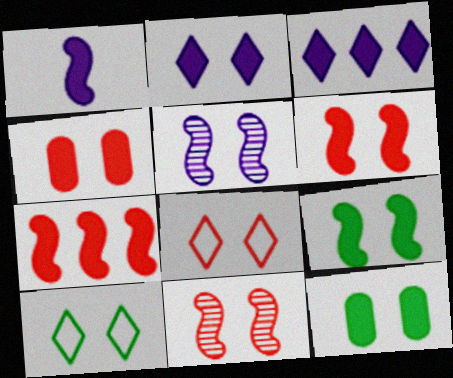[[1, 7, 9], 
[2, 4, 9], 
[2, 6, 12], 
[4, 5, 10], 
[4, 8, 11], 
[5, 8, 12]]